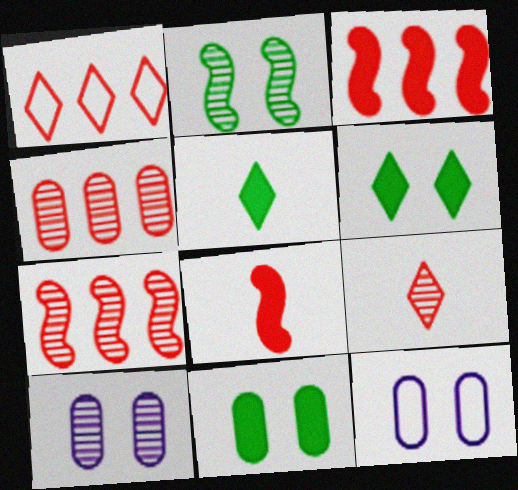[[1, 3, 4], 
[5, 7, 12]]